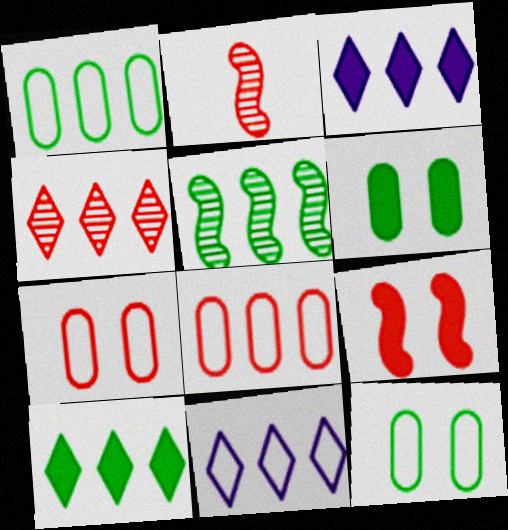[[1, 5, 10], 
[2, 3, 12], 
[2, 6, 11], 
[3, 5, 8], 
[4, 10, 11]]